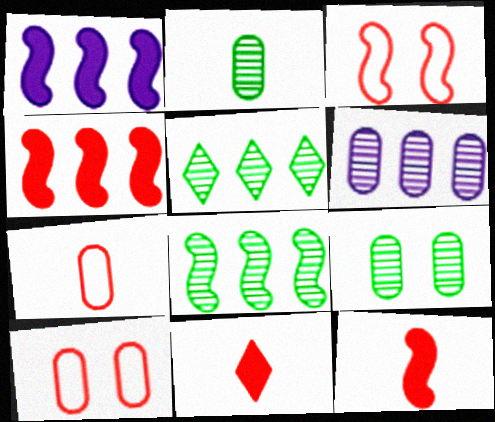[]